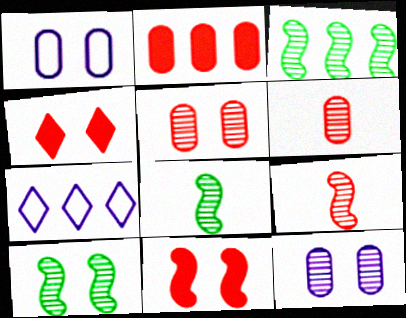[[1, 4, 10], 
[2, 3, 7], 
[3, 8, 10]]